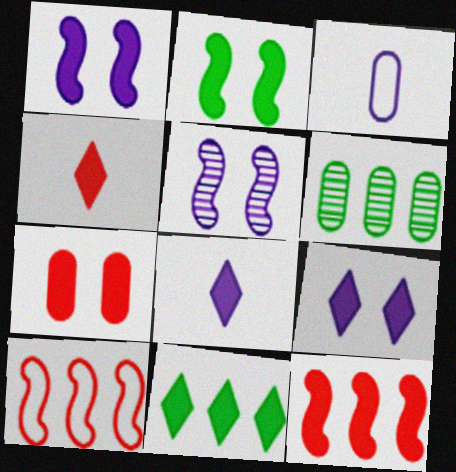[[2, 7, 9], 
[3, 6, 7], 
[4, 7, 12], 
[4, 9, 11]]